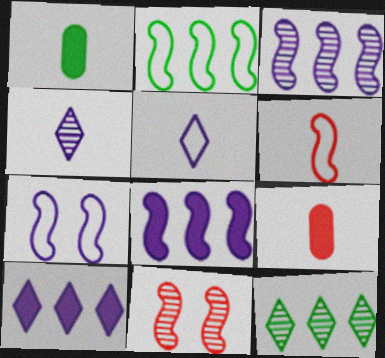[[1, 4, 6], 
[2, 6, 7], 
[7, 9, 12]]